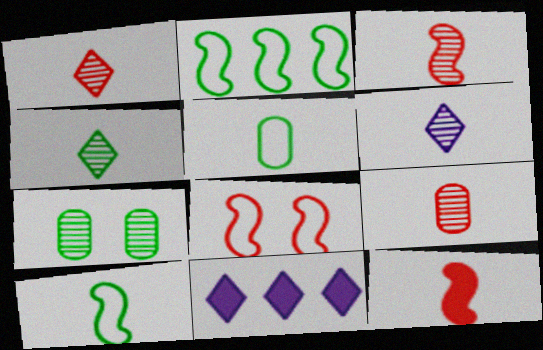[[1, 3, 9], 
[1, 4, 6], 
[5, 6, 12]]